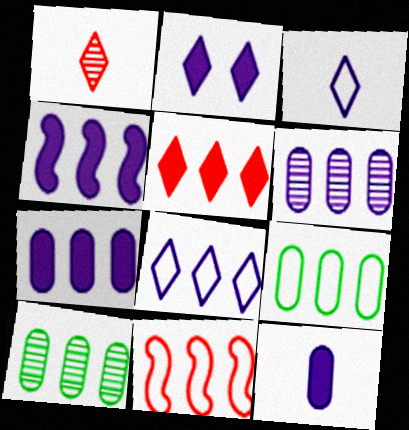[[2, 4, 12], 
[4, 6, 8], 
[8, 9, 11]]